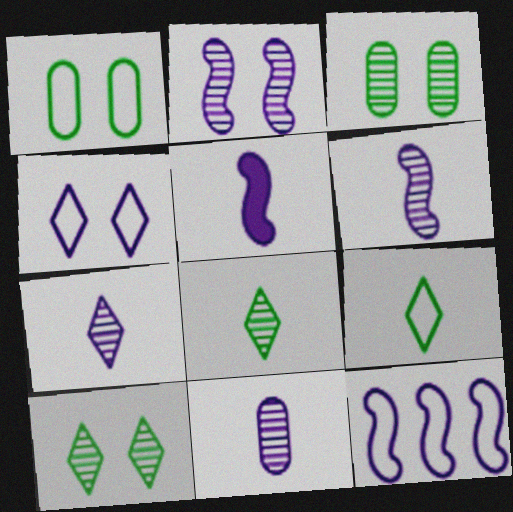[[2, 5, 12], 
[6, 7, 11]]